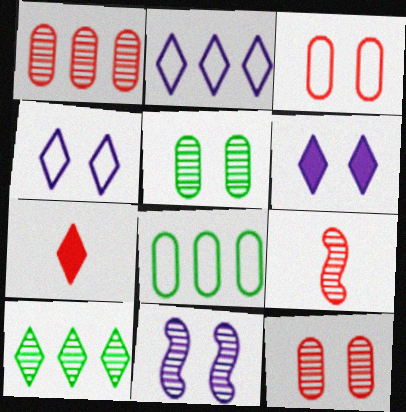[[4, 7, 10], 
[6, 8, 9], 
[7, 8, 11]]